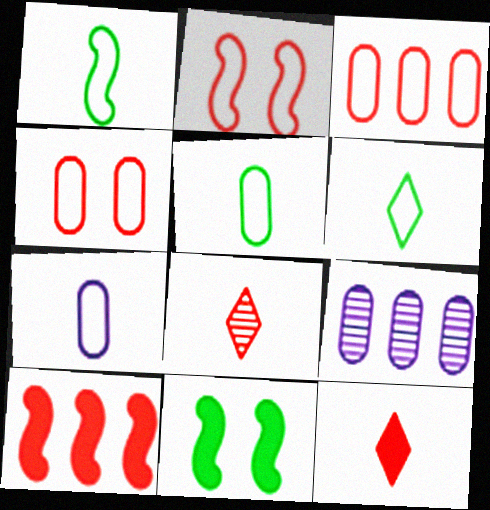[[1, 5, 6], 
[4, 8, 10]]